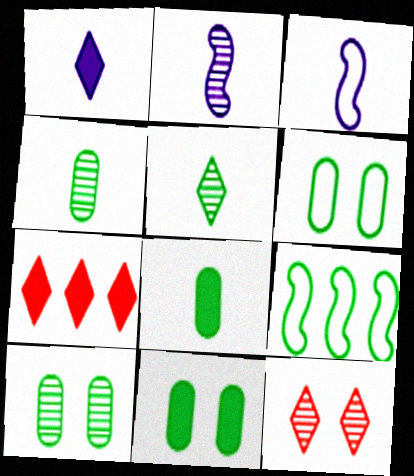[[2, 6, 7], 
[3, 7, 10], 
[5, 9, 11], 
[6, 10, 11]]